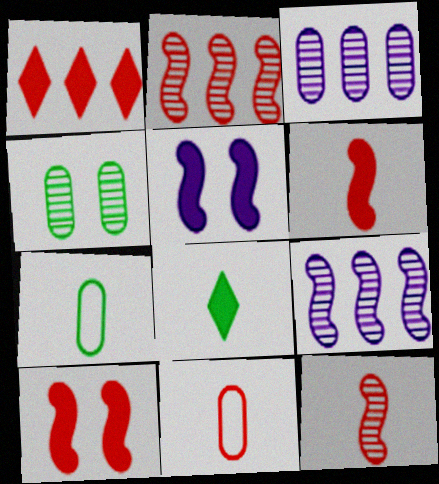[]